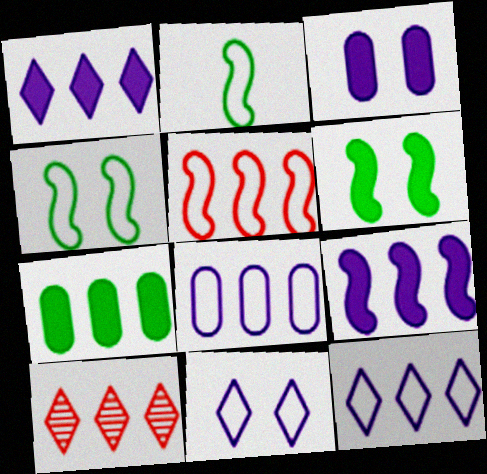[[2, 3, 10]]